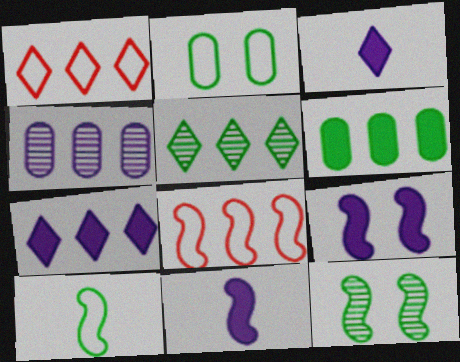[[1, 5, 7], 
[8, 11, 12]]